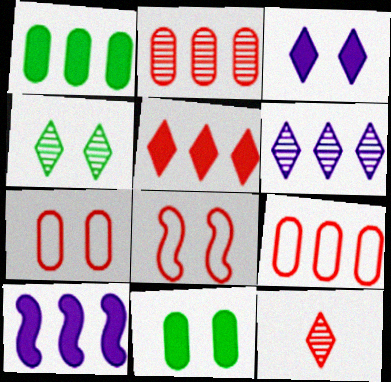[[1, 5, 10], 
[4, 6, 12]]